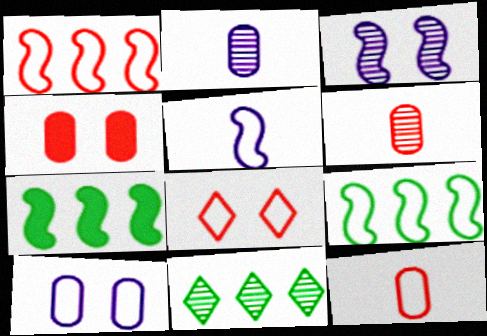[[1, 8, 12], 
[2, 7, 8], 
[3, 6, 11], 
[4, 5, 11]]